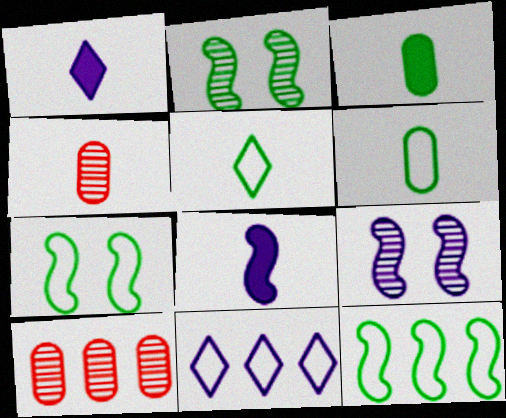[[1, 7, 10], 
[4, 5, 8]]